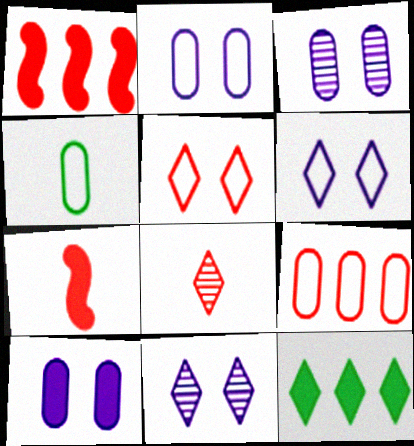[[1, 4, 11], 
[2, 3, 10], 
[2, 4, 9], 
[6, 8, 12], 
[7, 10, 12]]